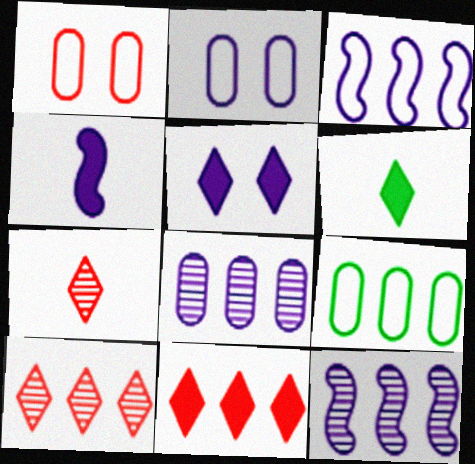[[1, 6, 12], 
[5, 6, 11], 
[9, 11, 12]]